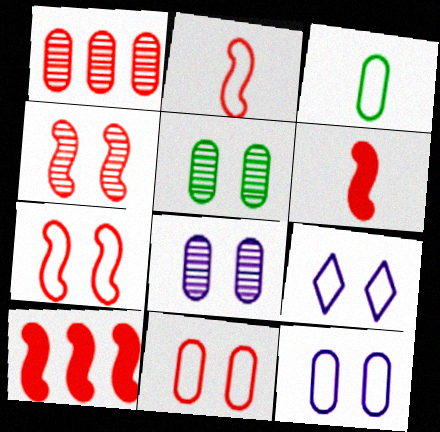[[2, 4, 10]]